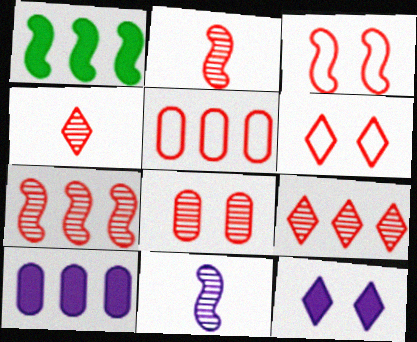[[1, 3, 11], 
[2, 8, 9], 
[4, 7, 8]]